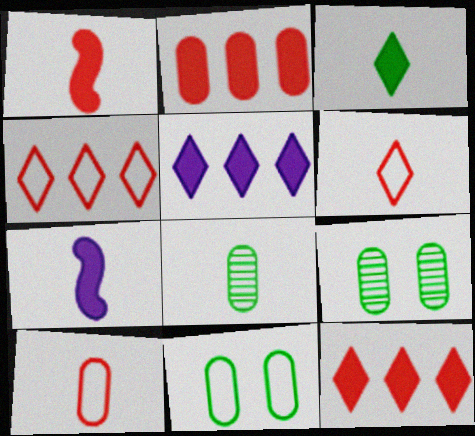[[4, 7, 9], 
[6, 7, 8]]